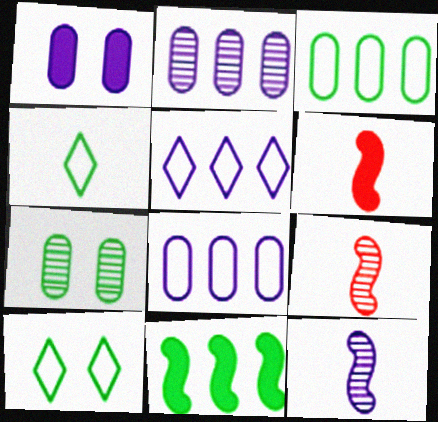[[1, 5, 12], 
[2, 6, 10], 
[4, 7, 11], 
[5, 6, 7]]